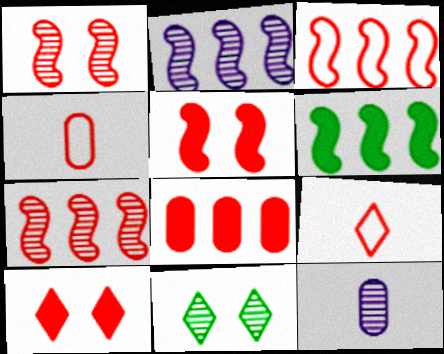[[1, 8, 9], 
[2, 3, 6], 
[4, 7, 10], 
[7, 11, 12]]